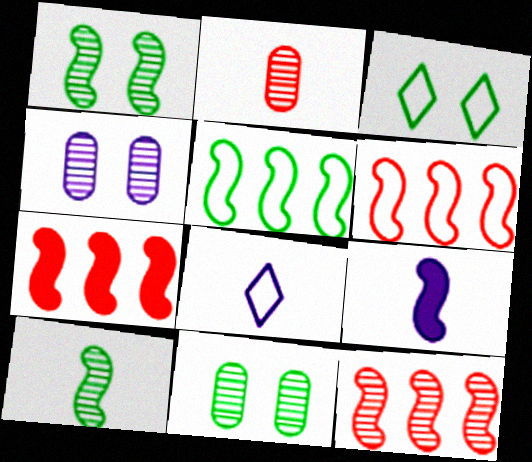[[1, 6, 9], 
[6, 7, 12], 
[7, 8, 11]]